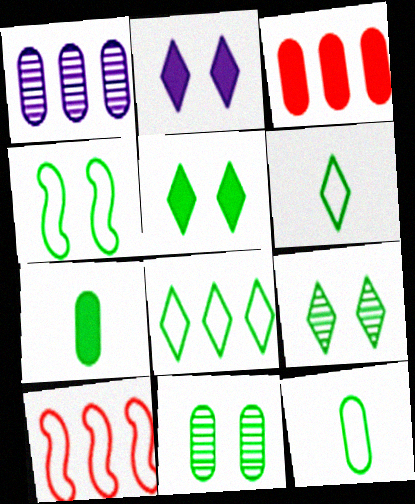[[4, 5, 11], 
[4, 8, 12]]